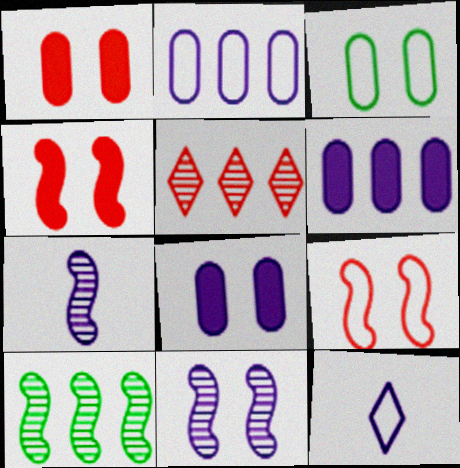[[1, 10, 12], 
[6, 11, 12]]